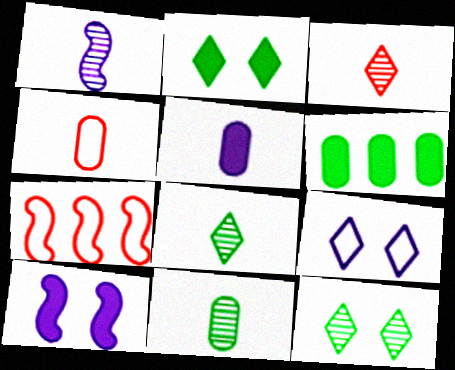[[1, 3, 11], 
[4, 5, 11], 
[5, 7, 12]]